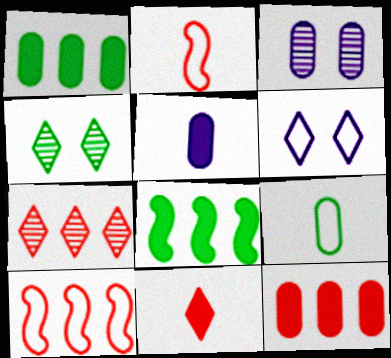[[3, 9, 12], 
[4, 5, 10], 
[4, 8, 9], 
[6, 9, 10], 
[7, 10, 12]]